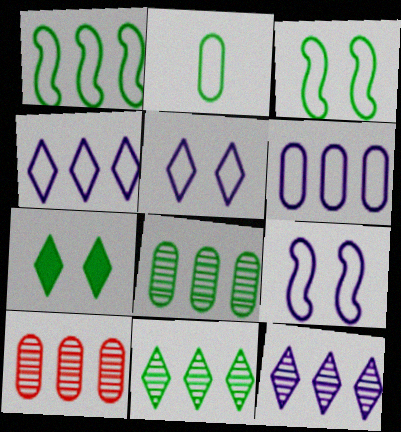[]